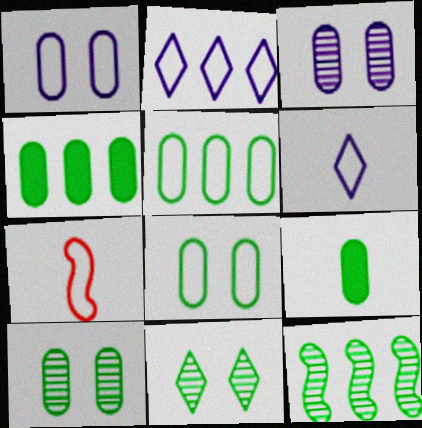[[2, 7, 8], 
[5, 9, 10]]